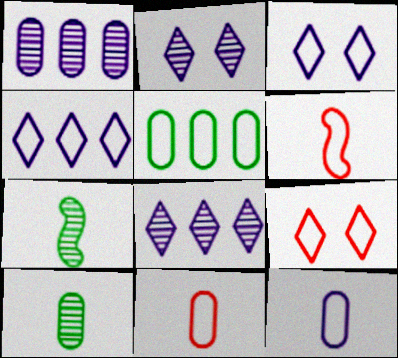[[3, 5, 6]]